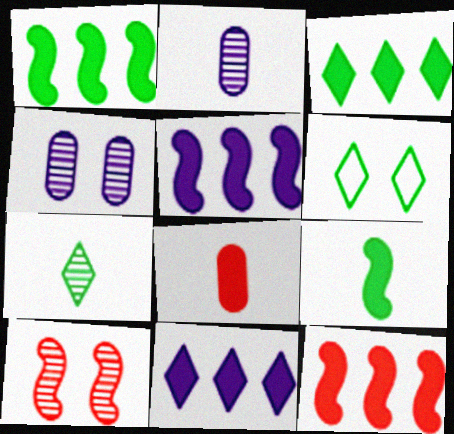[[1, 5, 12], 
[2, 6, 12], 
[3, 6, 7]]